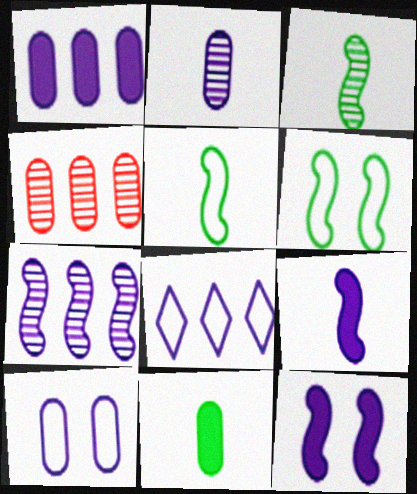[[1, 2, 10], 
[1, 7, 8], 
[2, 8, 12], 
[4, 10, 11]]